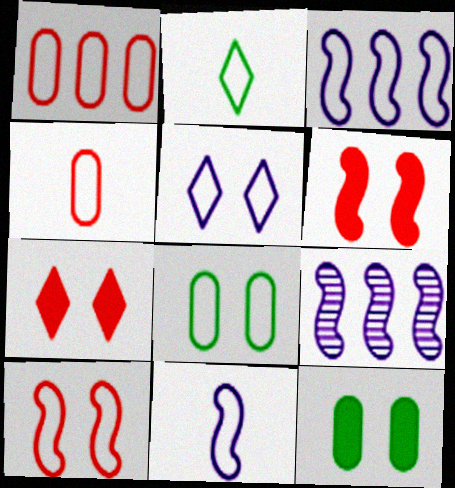[[2, 4, 11], 
[5, 8, 10]]